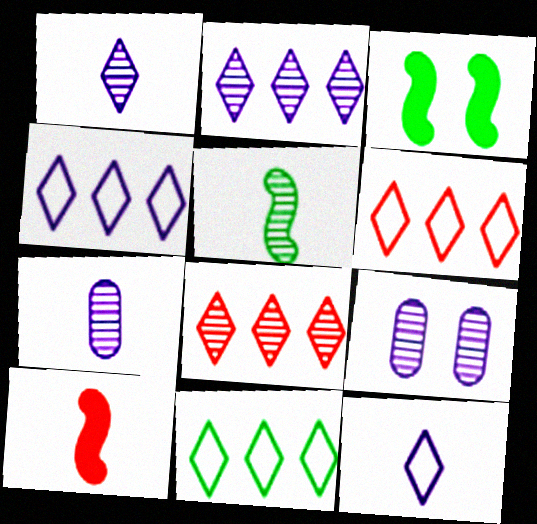[[3, 6, 7], 
[4, 6, 11], 
[5, 8, 9], 
[9, 10, 11]]